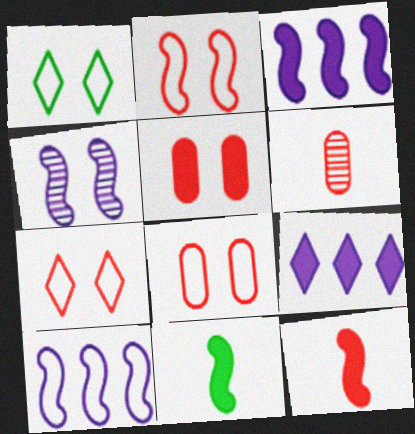[[1, 3, 6], 
[1, 4, 5], 
[2, 7, 8], 
[5, 9, 11]]